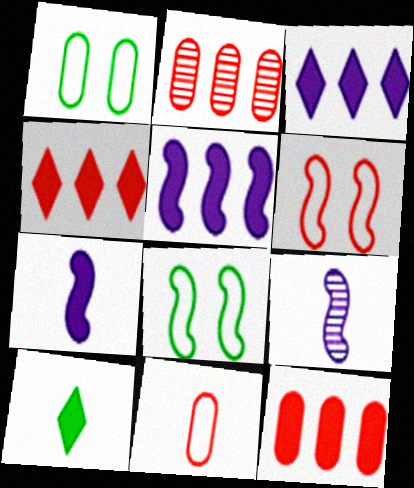[[1, 4, 9], 
[9, 10, 11]]